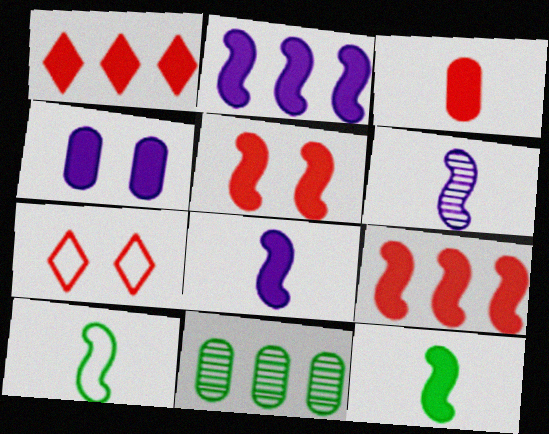[[1, 3, 5], 
[1, 4, 12], 
[2, 5, 12], 
[7, 8, 11]]